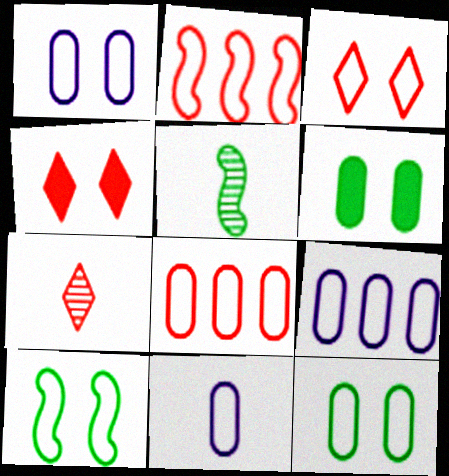[[1, 3, 10], 
[1, 9, 11], 
[4, 5, 9], 
[8, 11, 12]]